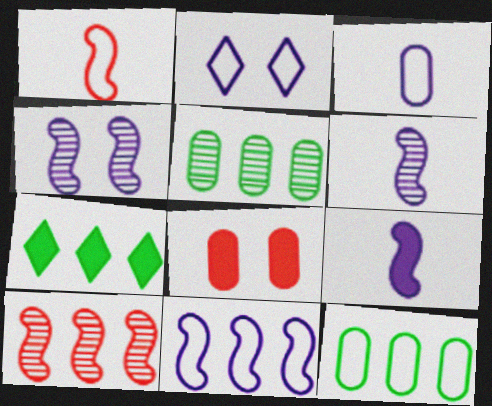[[1, 2, 12], 
[2, 3, 11], 
[3, 5, 8], 
[4, 9, 11], 
[7, 8, 9]]